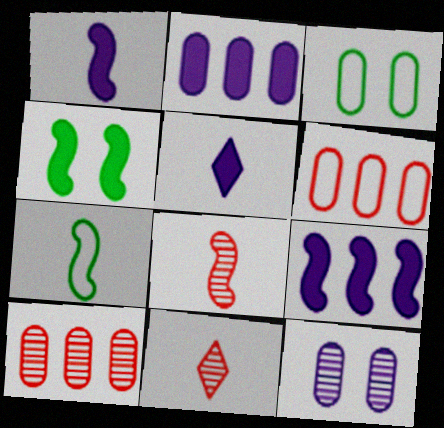[[1, 7, 8], 
[3, 9, 11]]